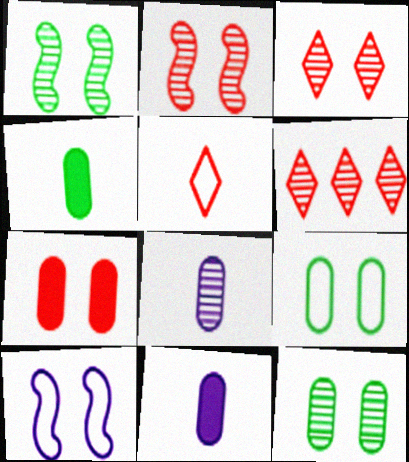[[1, 6, 8], 
[4, 6, 10]]